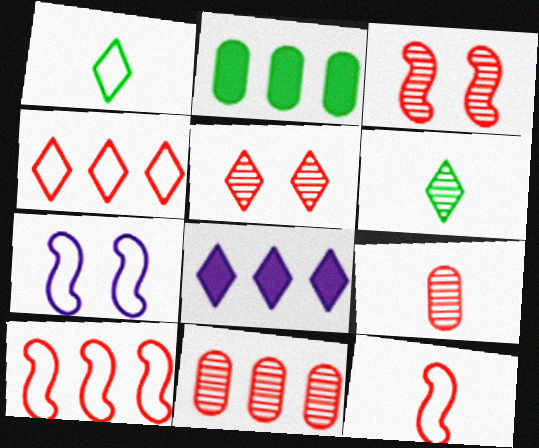[[1, 5, 8]]